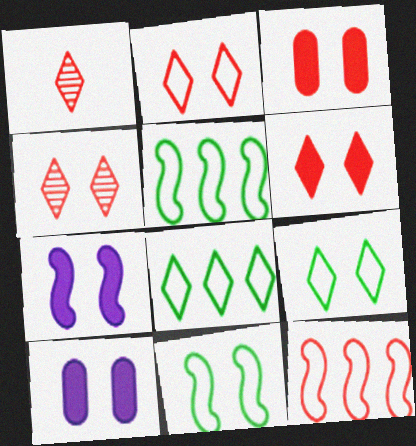[[1, 3, 12], 
[1, 5, 10], 
[2, 4, 6], 
[4, 10, 11]]